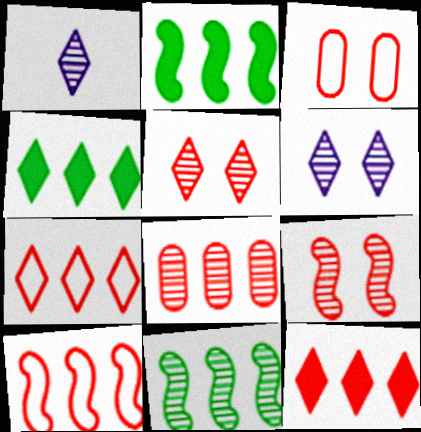[[1, 2, 3], 
[8, 10, 12]]